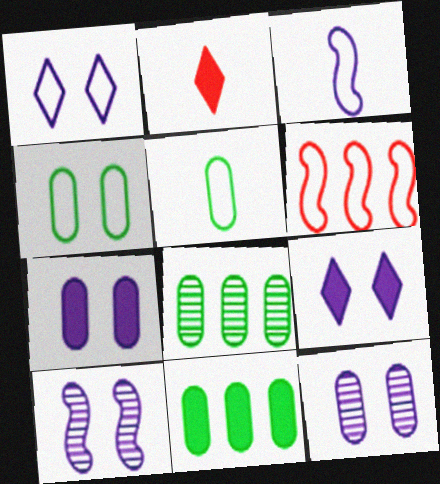[[1, 5, 6], 
[1, 7, 10]]